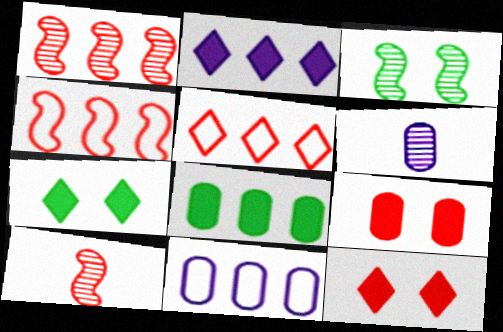[[4, 6, 7], 
[5, 9, 10], 
[7, 10, 11]]